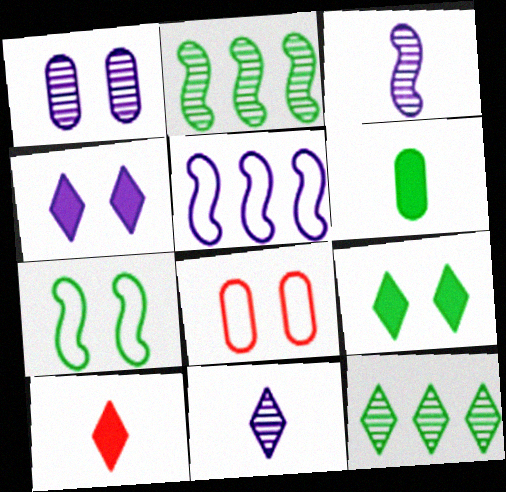[[6, 7, 12]]